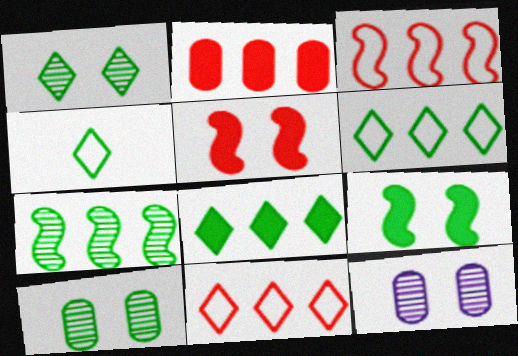[[1, 4, 8]]